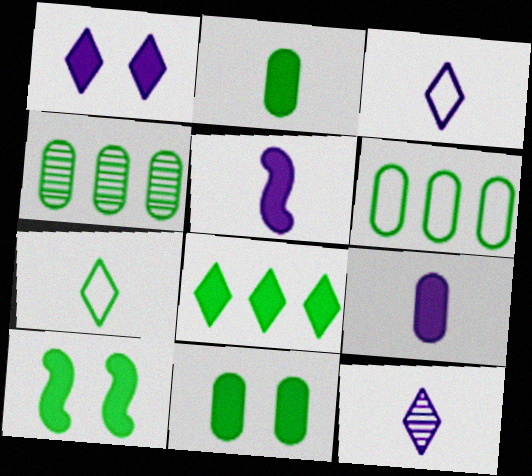[[2, 8, 10], 
[4, 7, 10]]